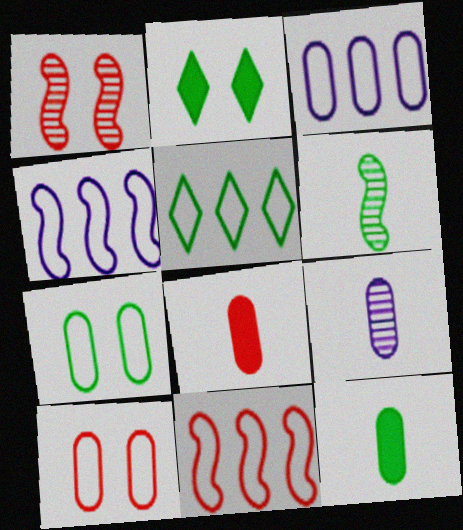[[2, 9, 11], 
[3, 5, 11]]